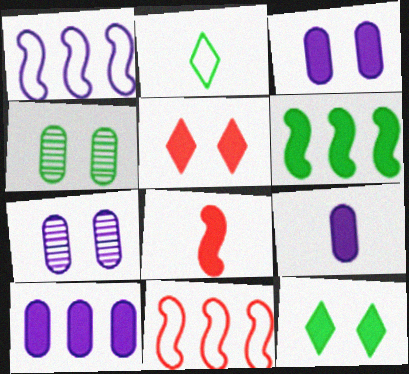[[2, 4, 6], 
[3, 9, 10], 
[5, 6, 9], 
[8, 10, 12]]